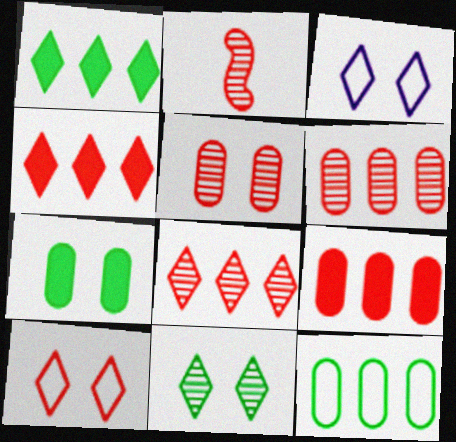[[2, 5, 8], 
[2, 9, 10]]